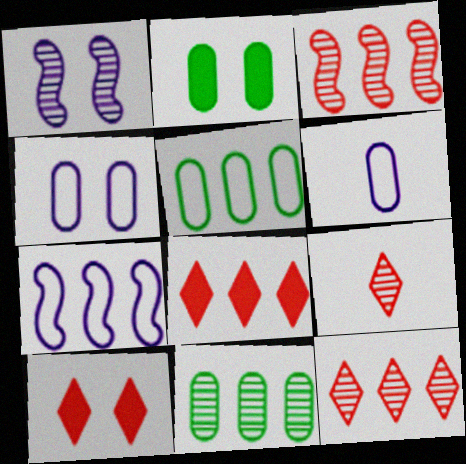[[1, 9, 11], 
[2, 7, 9], 
[7, 8, 11]]